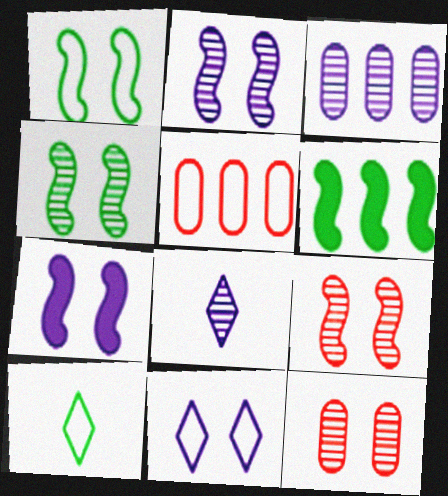[[1, 7, 9], 
[2, 3, 8], 
[2, 4, 9]]